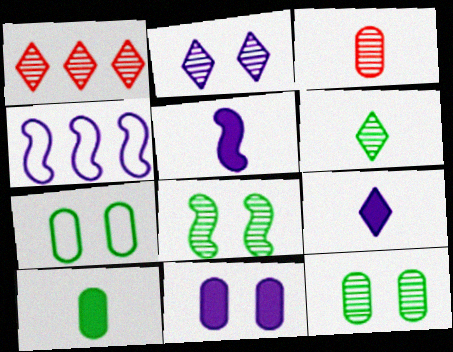[[1, 2, 6], 
[1, 5, 7]]